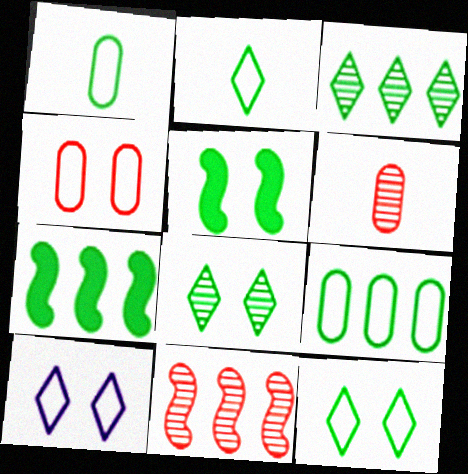[[1, 3, 5], 
[1, 7, 8], 
[3, 7, 9], 
[6, 7, 10]]